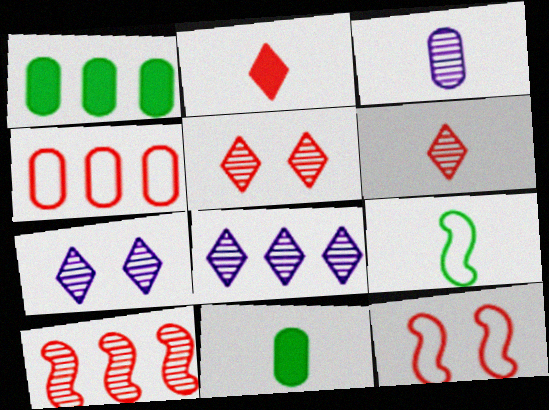[[2, 3, 9], 
[8, 11, 12]]